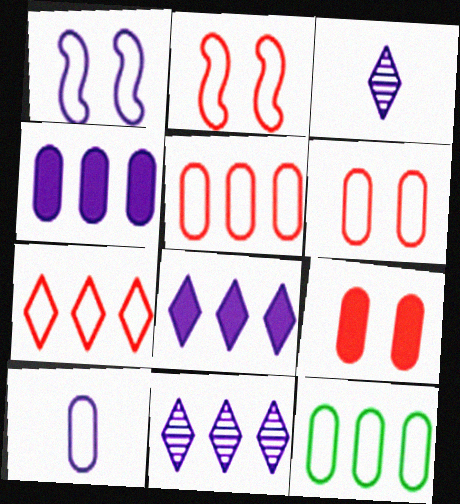[[1, 3, 4], 
[6, 10, 12]]